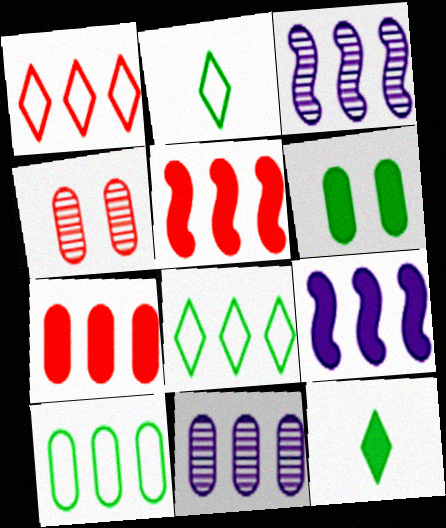[[2, 4, 9], 
[3, 7, 8], 
[5, 8, 11], 
[7, 10, 11]]